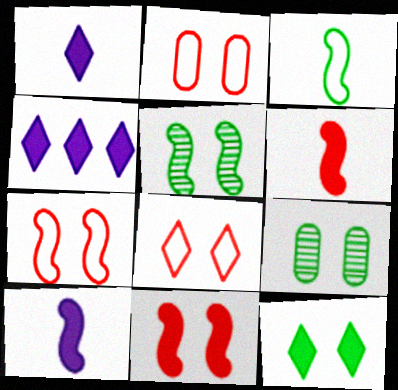[[2, 7, 8]]